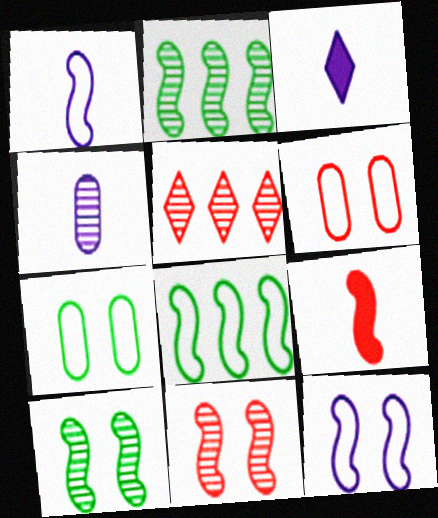[[1, 3, 4], 
[2, 3, 6], 
[2, 9, 12], 
[4, 5, 10], 
[5, 6, 9]]